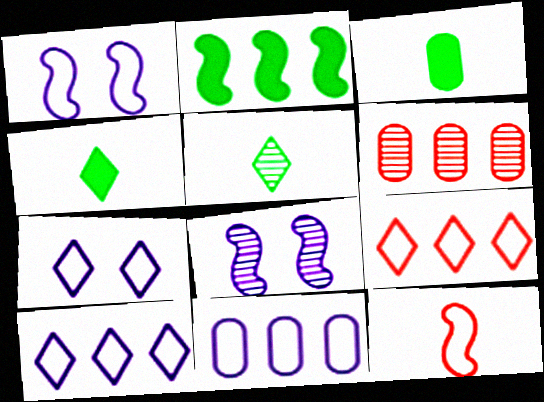[[1, 4, 6], 
[2, 6, 10], 
[2, 8, 12], 
[3, 8, 9], 
[5, 6, 8]]